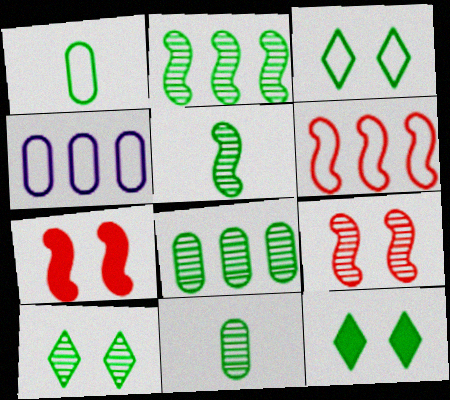[[1, 2, 12], 
[2, 10, 11], 
[3, 10, 12], 
[5, 8, 10]]